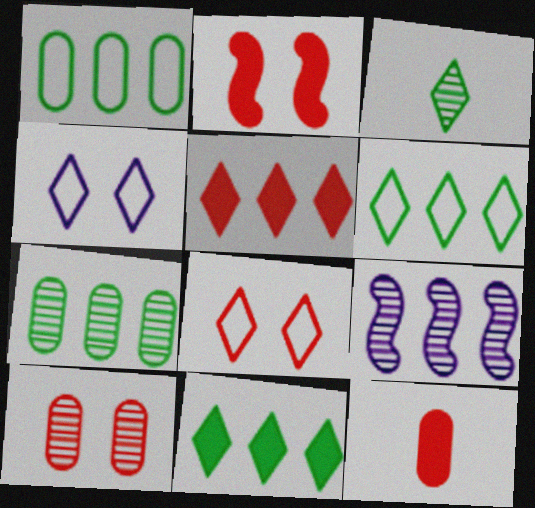[[1, 5, 9], 
[2, 5, 12], 
[2, 8, 10], 
[3, 4, 5], 
[3, 9, 10]]